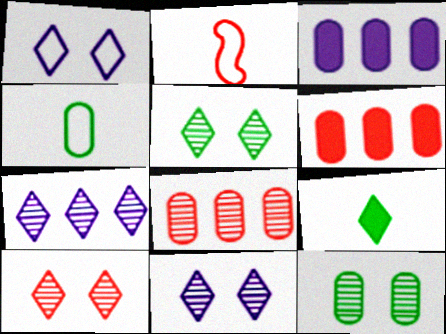[[2, 3, 5], 
[2, 6, 10], 
[5, 10, 11]]